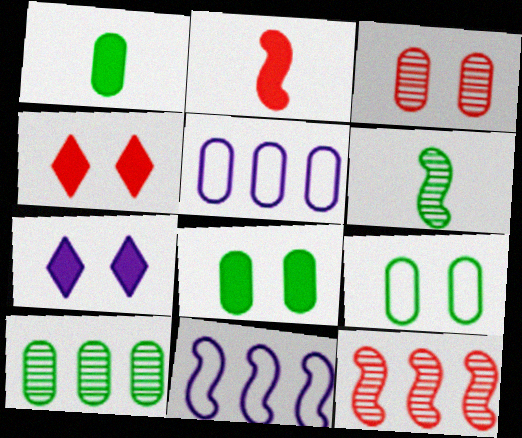[[1, 3, 5], 
[1, 9, 10], 
[4, 5, 6]]